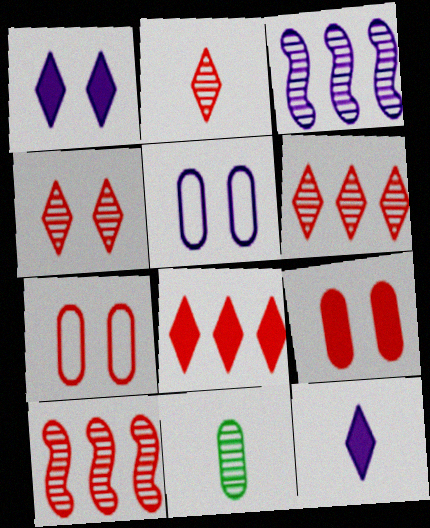[[2, 4, 6], 
[3, 4, 11], 
[3, 5, 12]]